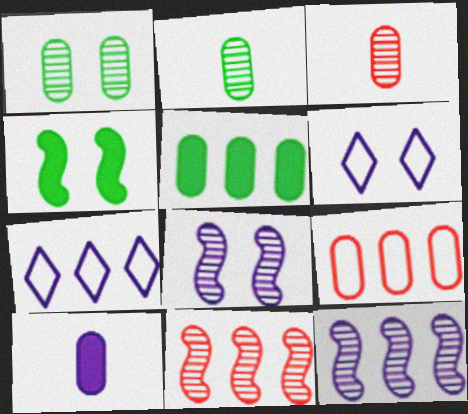[[1, 9, 10], 
[3, 4, 7], 
[5, 7, 11], 
[6, 10, 12], 
[7, 8, 10]]